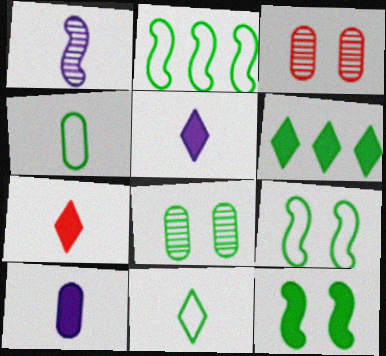[[1, 4, 7], 
[2, 3, 5]]